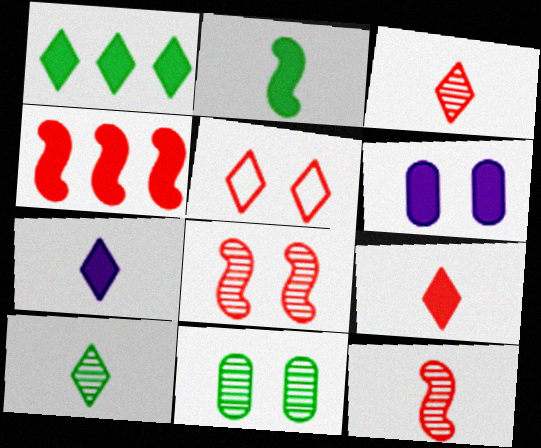[]